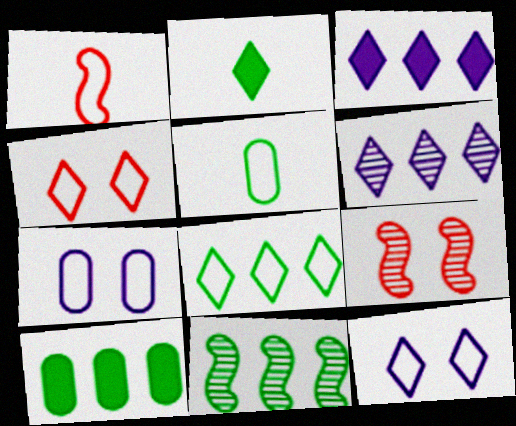[[1, 7, 8], 
[2, 4, 6], 
[3, 5, 9], 
[8, 10, 11]]